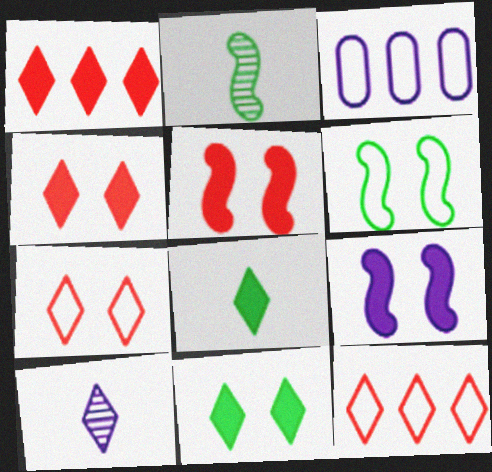[[2, 3, 4], 
[3, 9, 10], 
[10, 11, 12]]